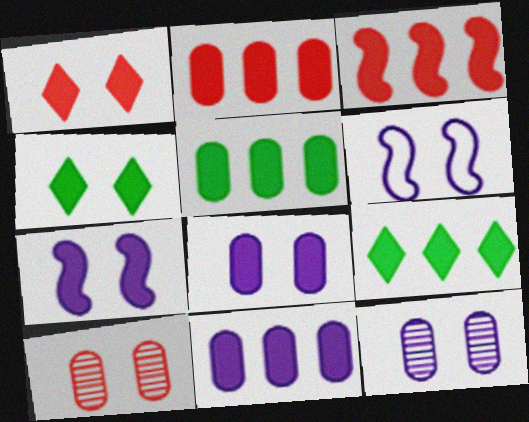[[2, 5, 11], 
[3, 9, 11], 
[4, 6, 10]]